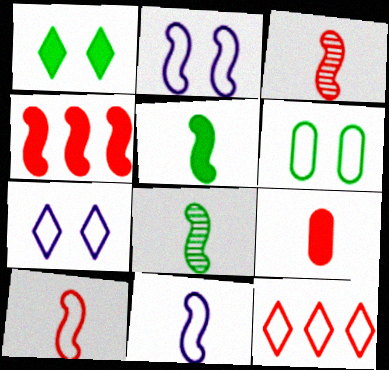[[2, 4, 8], 
[3, 5, 11], 
[6, 11, 12]]